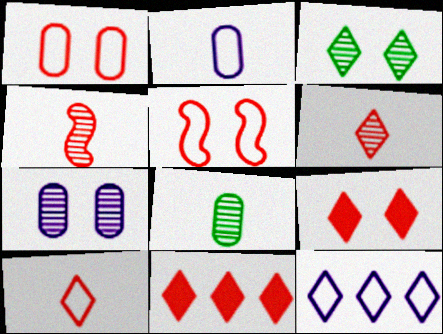[[1, 4, 11]]